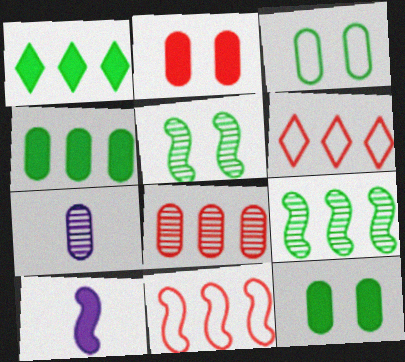[[1, 2, 10], 
[5, 10, 11]]